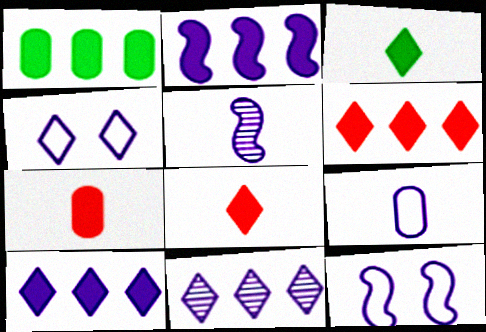[[1, 2, 6], 
[2, 5, 12]]